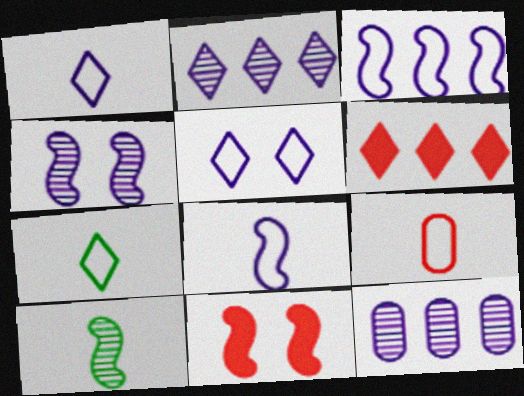[[3, 10, 11], 
[7, 8, 9], 
[7, 11, 12]]